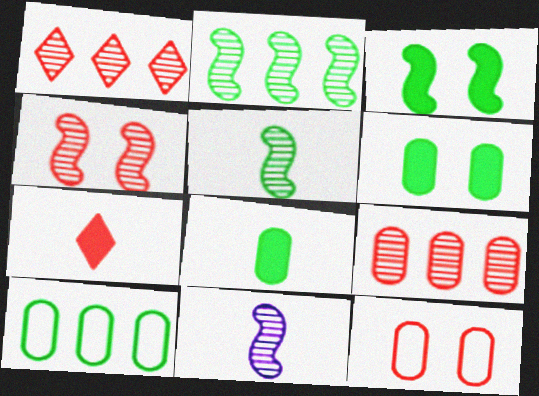[[2, 4, 11]]